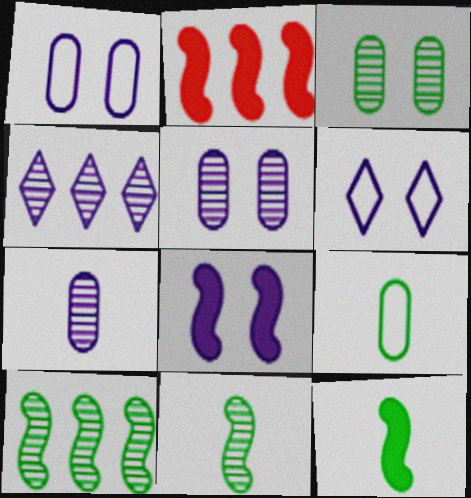[[2, 8, 12], 
[5, 6, 8]]